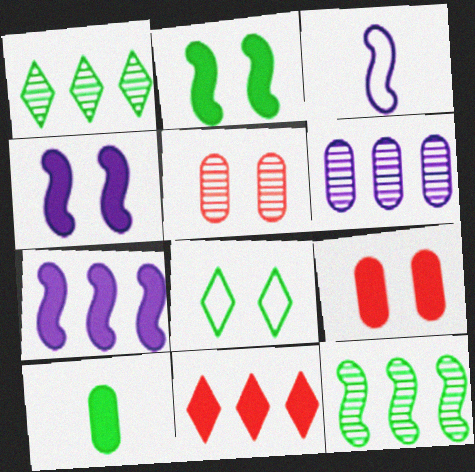[[1, 3, 9], 
[4, 5, 8], 
[4, 10, 11], 
[8, 10, 12]]